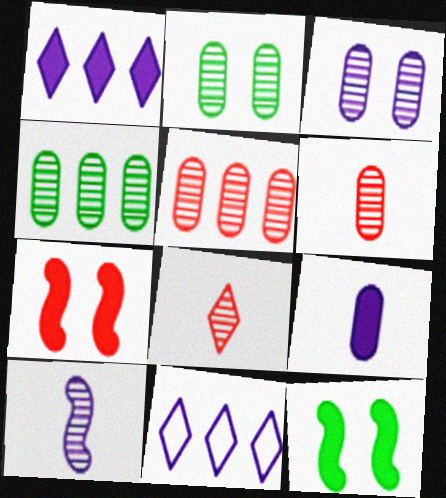[[3, 4, 6], 
[6, 11, 12]]